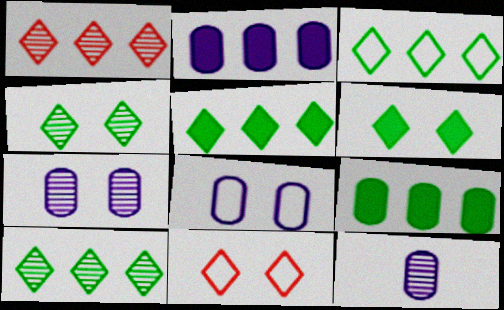[[2, 8, 12], 
[3, 5, 10]]